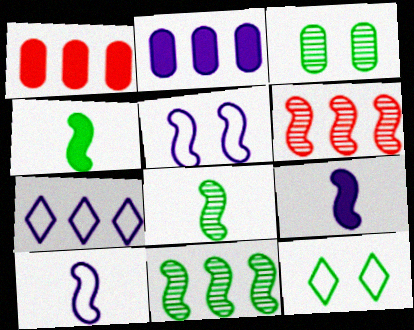[[1, 7, 11], 
[4, 5, 6]]